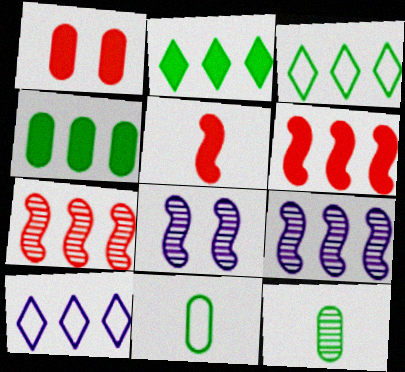[[4, 7, 10]]